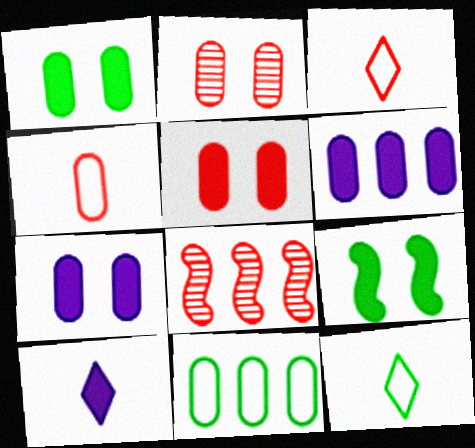[[1, 5, 7], 
[3, 5, 8], 
[7, 8, 12]]